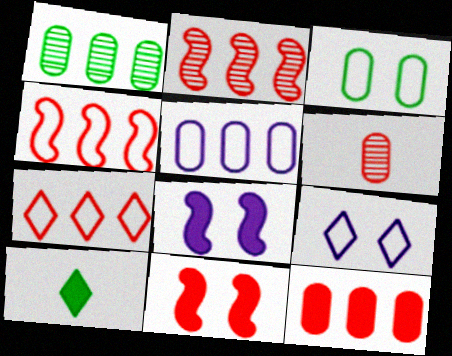[[1, 5, 12], 
[2, 7, 12], 
[6, 7, 11], 
[8, 10, 12]]